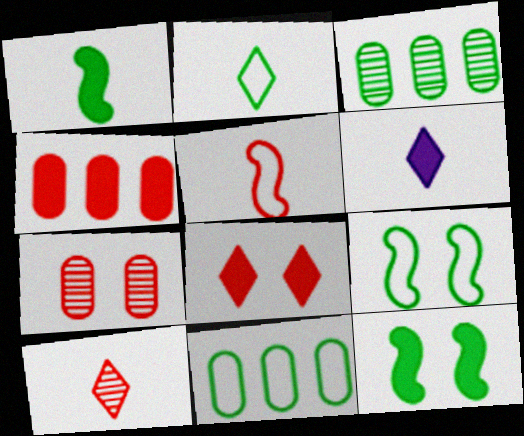[[2, 3, 12], 
[2, 6, 10], 
[2, 9, 11], 
[4, 6, 12]]